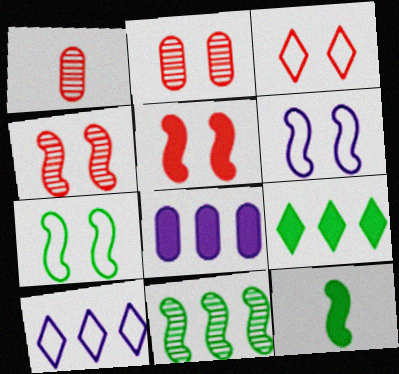[[1, 6, 9], 
[2, 3, 5], 
[2, 10, 12], 
[7, 11, 12]]